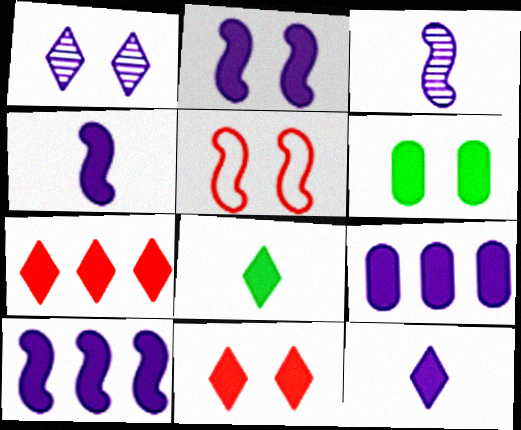[[1, 5, 6], 
[2, 4, 10], 
[2, 6, 11], 
[2, 9, 12], 
[4, 6, 7]]